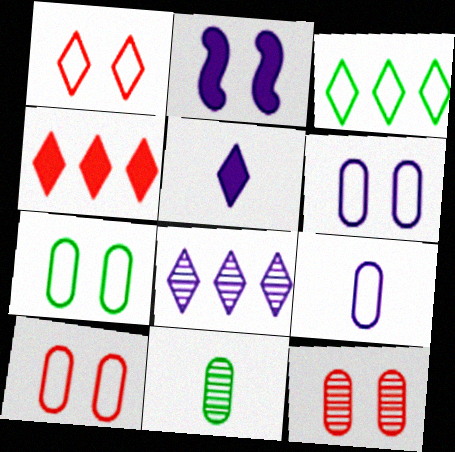[[2, 8, 9], 
[3, 4, 8], 
[6, 7, 10]]